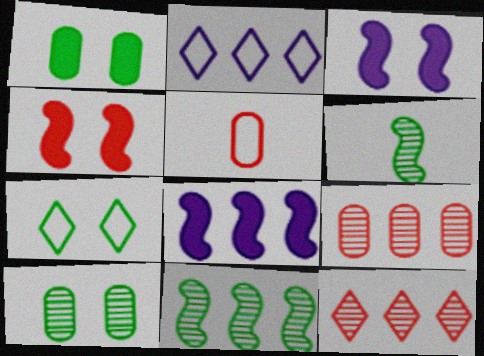[[4, 5, 12]]